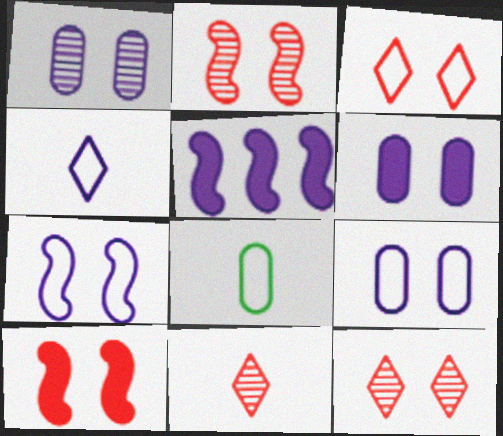[[1, 4, 5], 
[1, 6, 9], 
[5, 8, 12]]